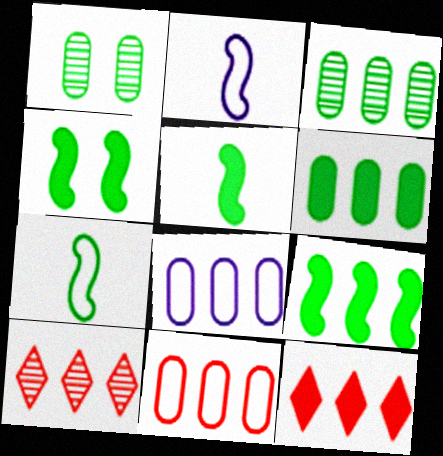[[1, 2, 12], 
[4, 5, 9], 
[8, 9, 10]]